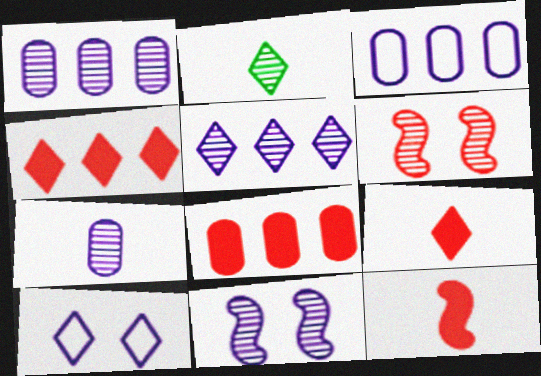[[1, 2, 6], 
[2, 4, 10], 
[5, 7, 11]]